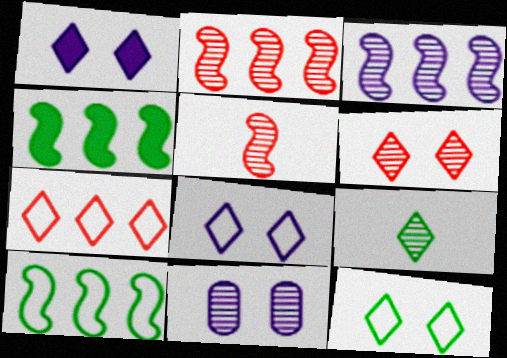[[1, 6, 12], 
[1, 7, 9], 
[2, 9, 11]]